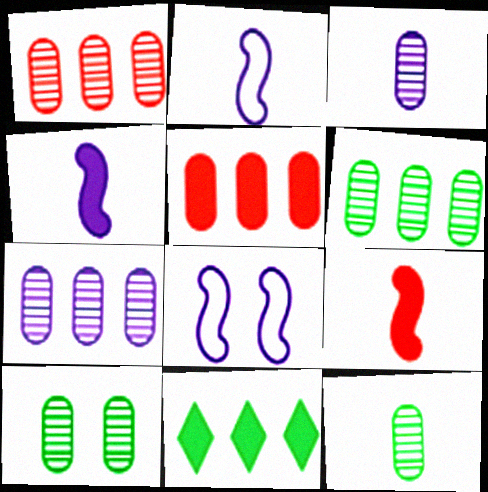[[1, 3, 10], 
[1, 6, 7], 
[6, 10, 12]]